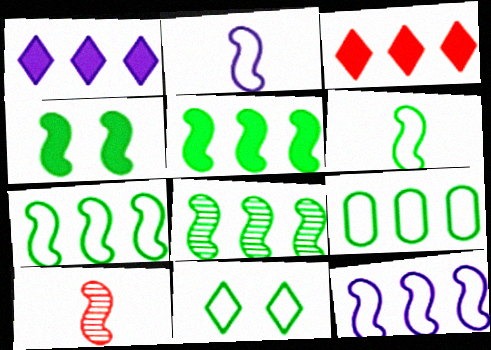[[4, 6, 8], 
[4, 10, 12], 
[5, 7, 8], 
[6, 9, 11]]